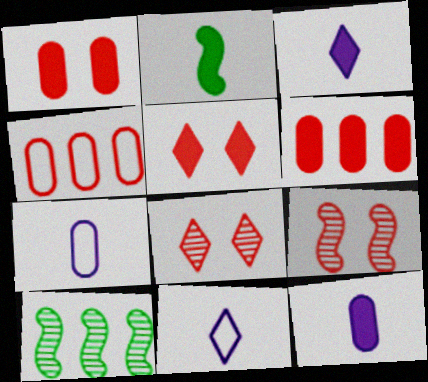[[1, 10, 11], 
[5, 7, 10]]